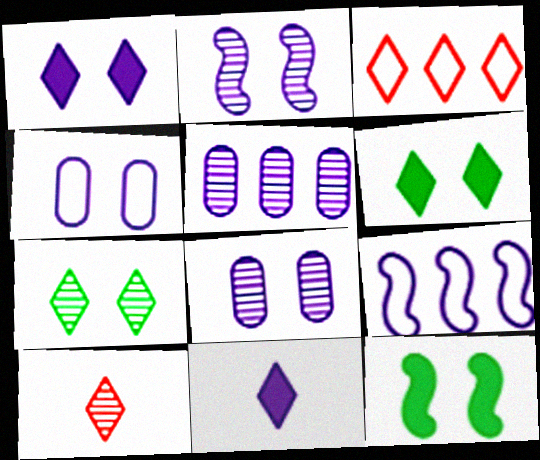[[1, 2, 4], 
[3, 7, 11], 
[8, 9, 11]]